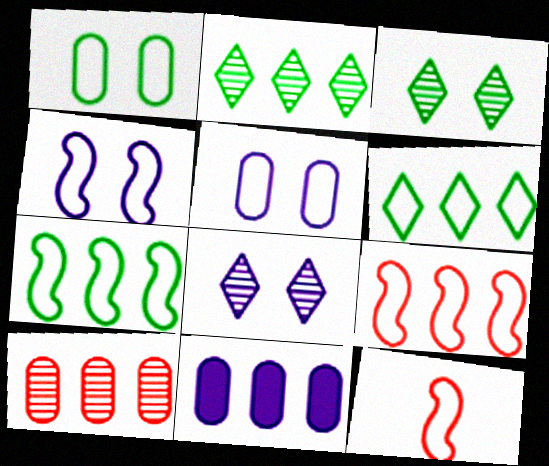[[2, 9, 11], 
[3, 11, 12], 
[4, 7, 12], 
[5, 6, 12]]